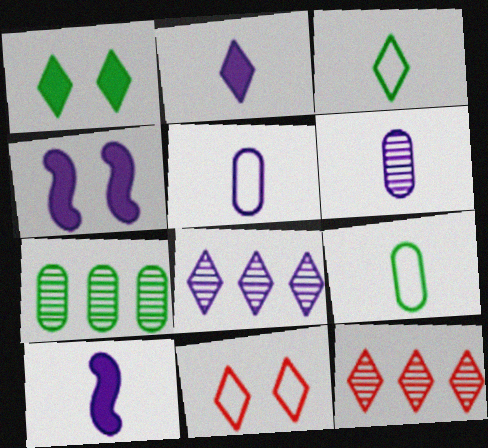[[4, 5, 8], 
[4, 9, 12], 
[7, 10, 11]]